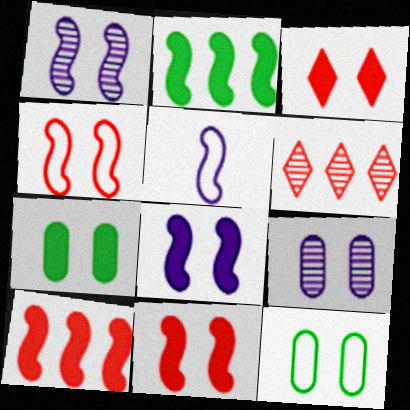[[1, 3, 12], 
[3, 7, 8], 
[5, 6, 7]]